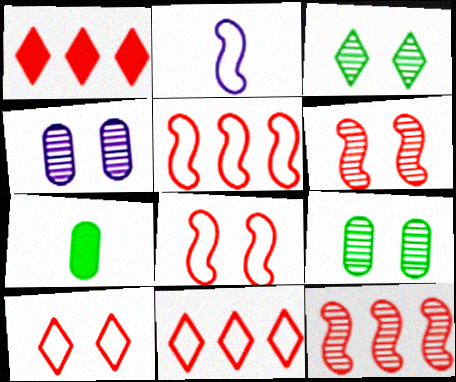[[1, 2, 9], 
[3, 4, 6]]